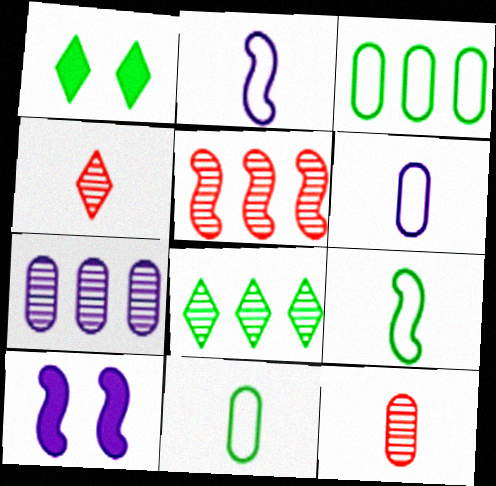[[1, 5, 6], 
[3, 4, 10], 
[5, 7, 8], 
[5, 9, 10]]